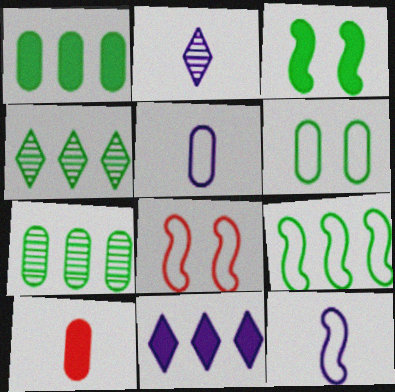[[1, 2, 8], 
[1, 4, 9], 
[3, 10, 11], 
[8, 9, 12]]